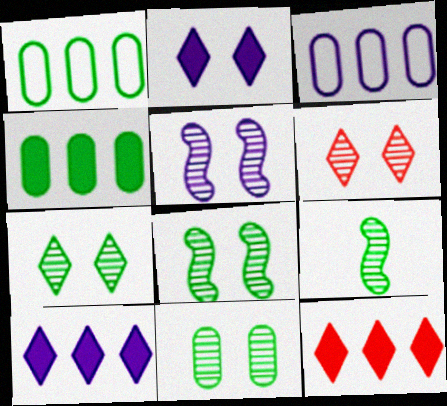[[5, 6, 11], 
[7, 8, 11]]